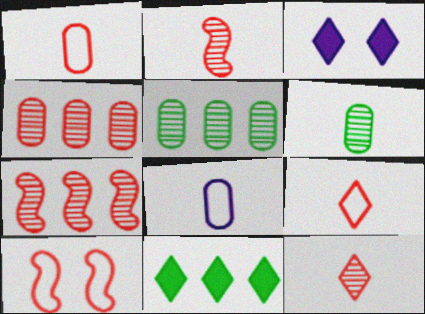[]